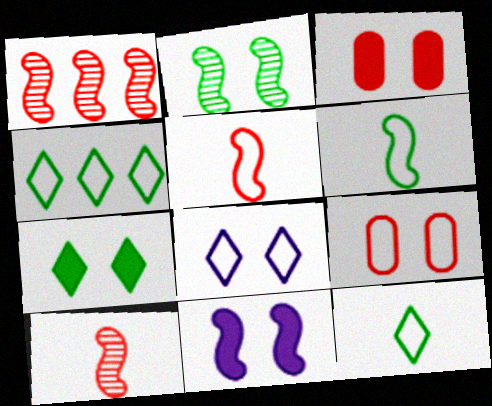[[1, 6, 11], 
[2, 3, 8], 
[3, 7, 11]]